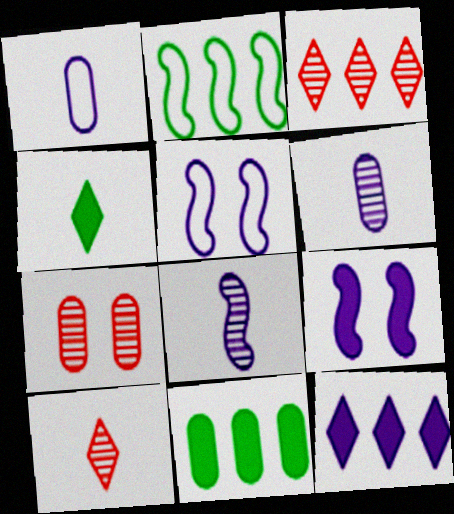[[1, 7, 11], 
[5, 6, 12], 
[5, 10, 11]]